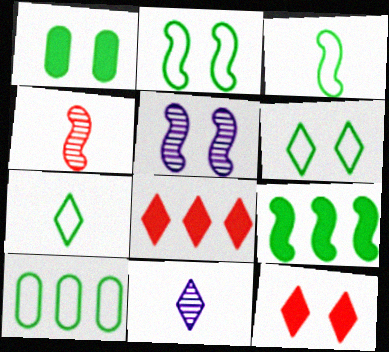[[2, 7, 10], 
[3, 6, 10], 
[6, 8, 11]]